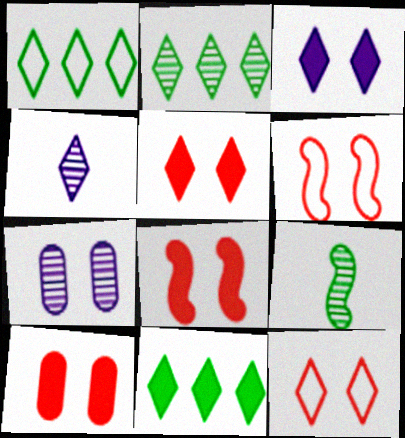[[1, 2, 11], 
[1, 4, 5], 
[4, 11, 12], 
[5, 8, 10]]